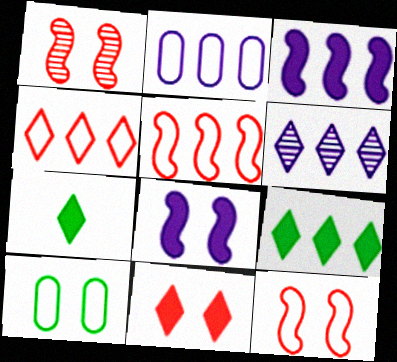[[1, 2, 7], 
[2, 3, 6], 
[4, 6, 9]]